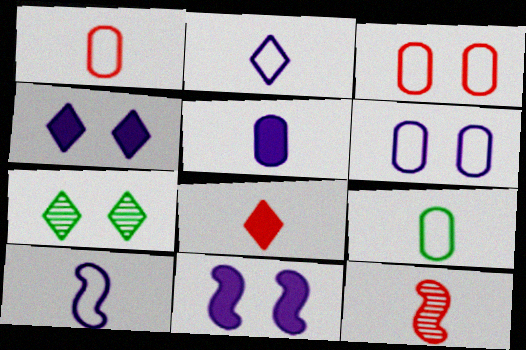[[1, 8, 12], 
[3, 7, 11]]